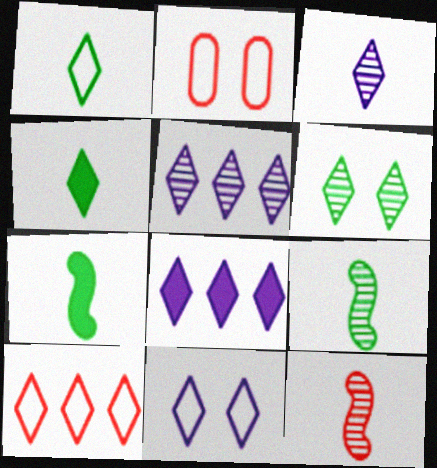[[1, 10, 11], 
[2, 5, 7], 
[2, 8, 9], 
[3, 8, 11]]